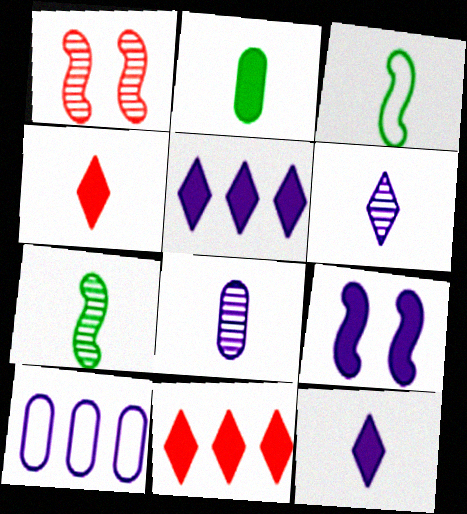[[2, 9, 11], 
[3, 4, 8], 
[6, 9, 10]]